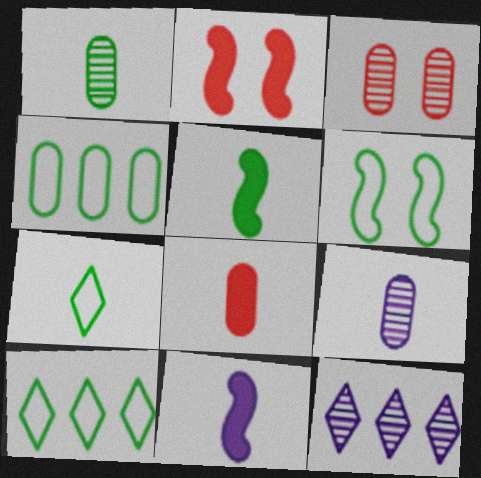[[1, 5, 7], 
[2, 9, 10], 
[3, 10, 11], 
[4, 6, 7], 
[6, 8, 12]]